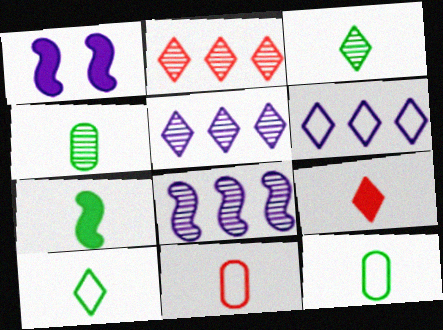[[1, 2, 12], 
[3, 7, 12], 
[4, 7, 10]]